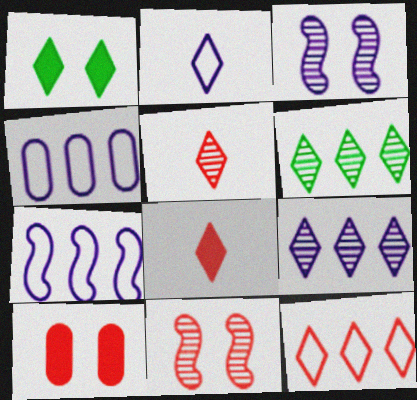[]